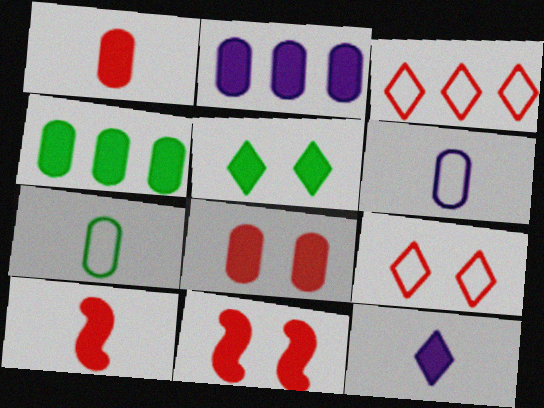[[2, 5, 10], 
[4, 11, 12]]